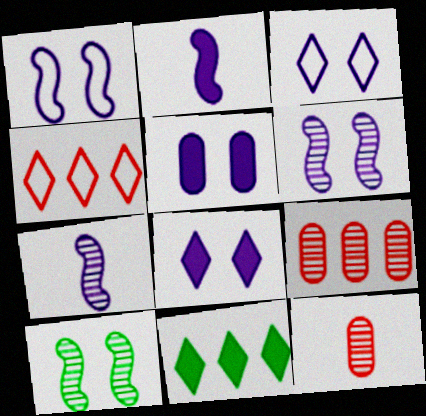[[1, 11, 12], 
[3, 5, 6]]